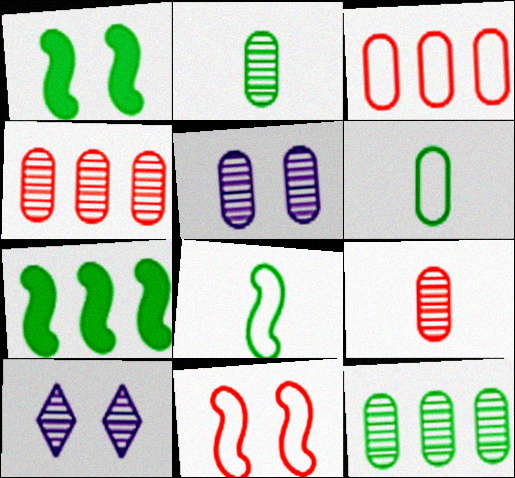[[2, 4, 5], 
[5, 9, 12]]